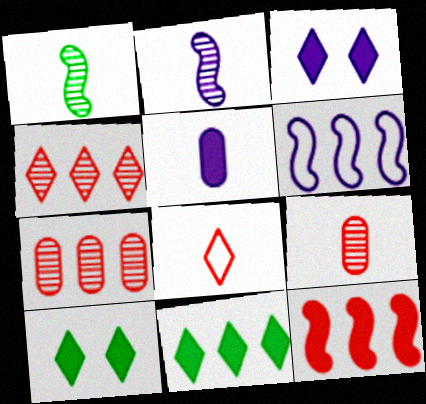[[1, 5, 8], 
[5, 10, 12], 
[6, 7, 11], 
[6, 9, 10]]